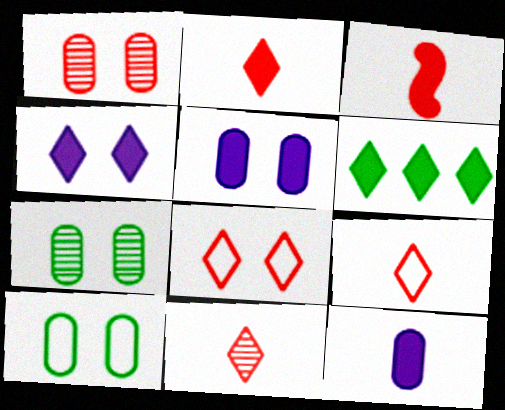[[1, 5, 10], 
[2, 4, 6], 
[2, 9, 11], 
[3, 5, 6]]